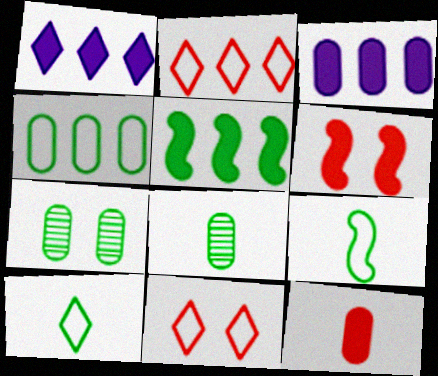[[5, 7, 10]]